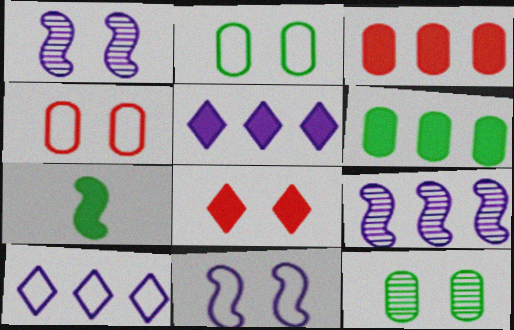[[1, 2, 8], 
[8, 11, 12]]